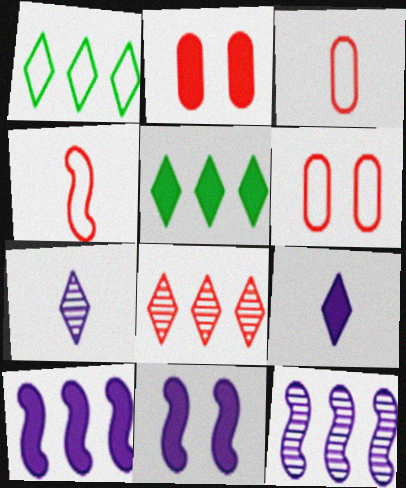[[2, 4, 8]]